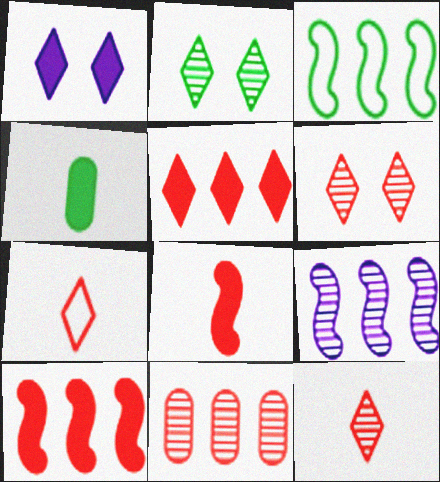[[1, 4, 10], 
[2, 3, 4], 
[3, 9, 10], 
[5, 6, 7]]